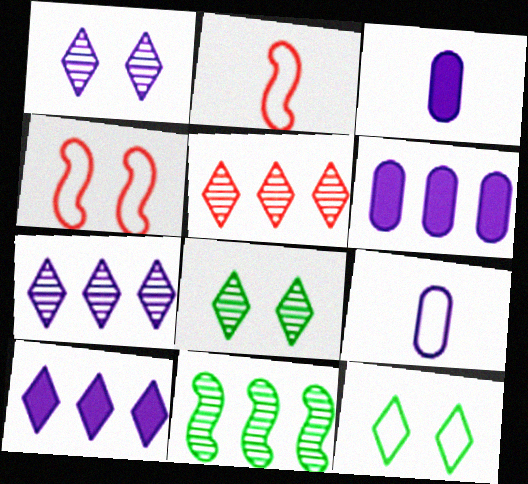[[2, 6, 8]]